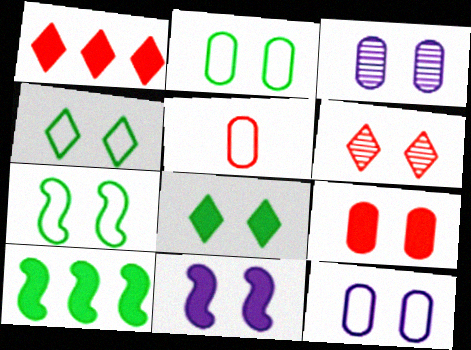[[2, 3, 9], 
[2, 4, 7], 
[2, 6, 11], 
[8, 9, 11]]